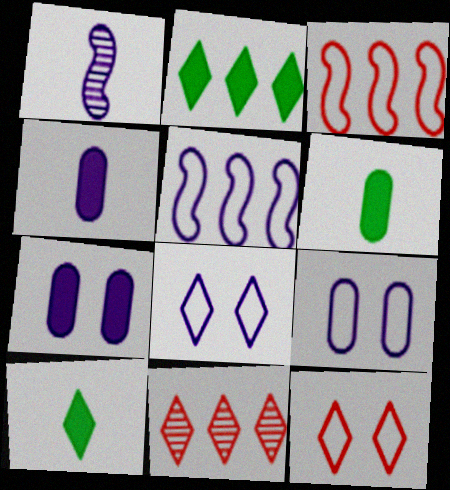[[8, 10, 11]]